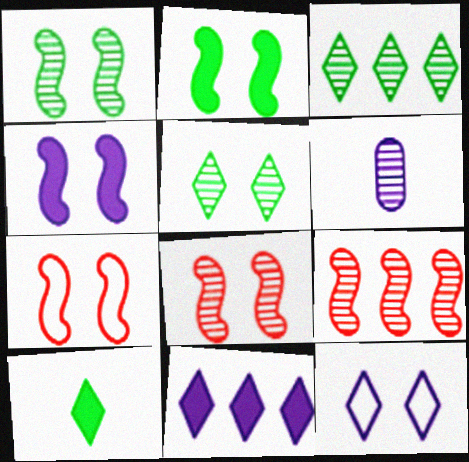[[1, 4, 7], 
[3, 6, 8], 
[5, 6, 9]]